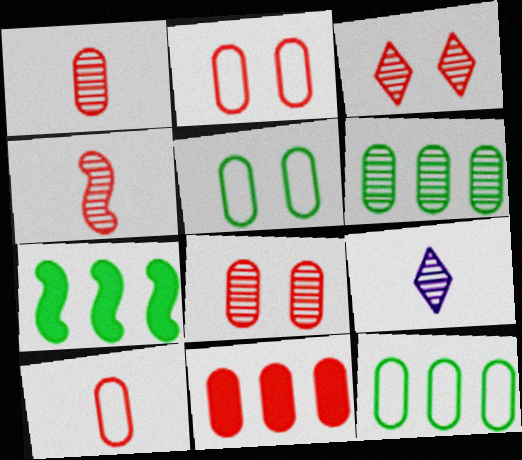[[1, 2, 11], 
[2, 7, 9], 
[8, 10, 11]]